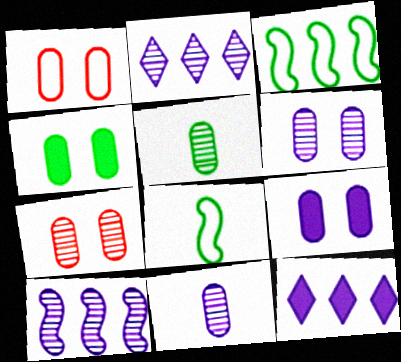[[1, 4, 6], 
[7, 8, 12]]